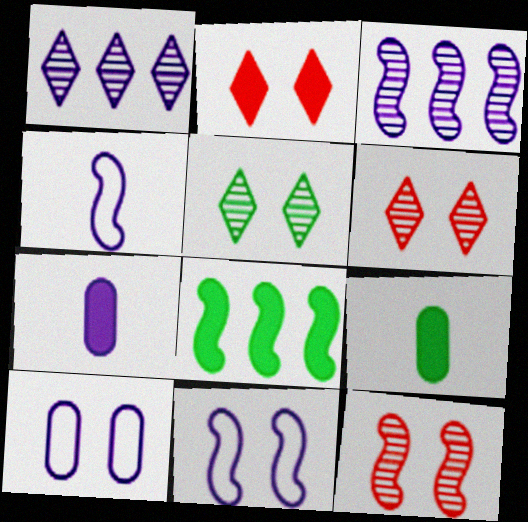[[1, 7, 11], 
[2, 7, 8], 
[4, 8, 12]]